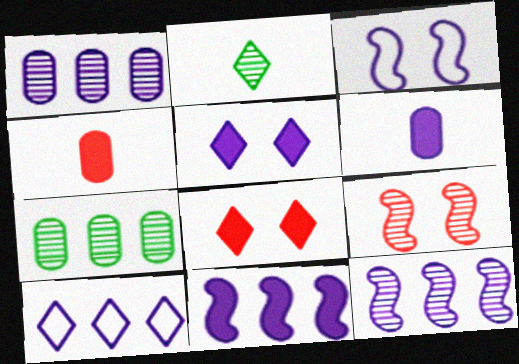[[1, 2, 9], 
[1, 10, 11], 
[2, 8, 10], 
[5, 6, 11]]